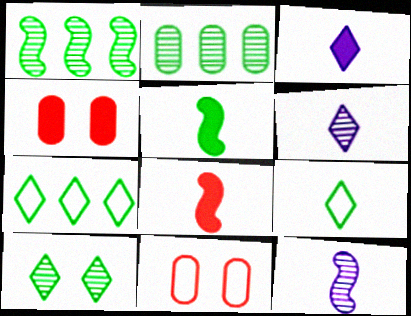[[1, 3, 11], 
[4, 7, 12]]